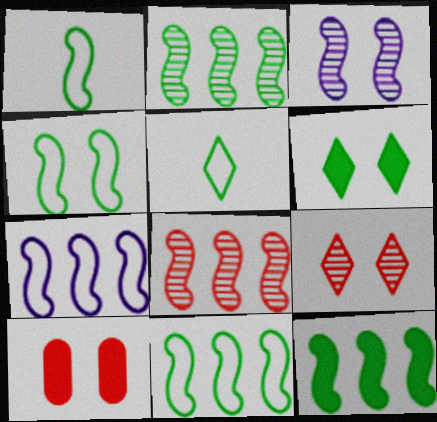[[1, 4, 11], 
[2, 11, 12], 
[7, 8, 12]]